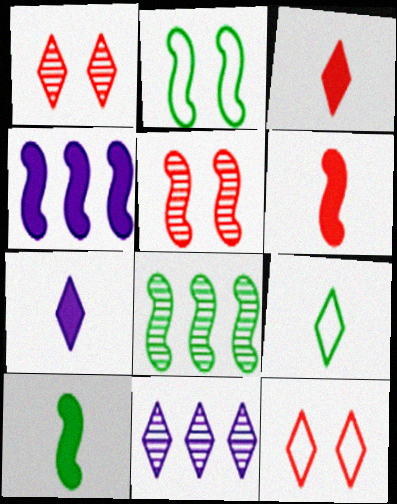[[2, 8, 10]]